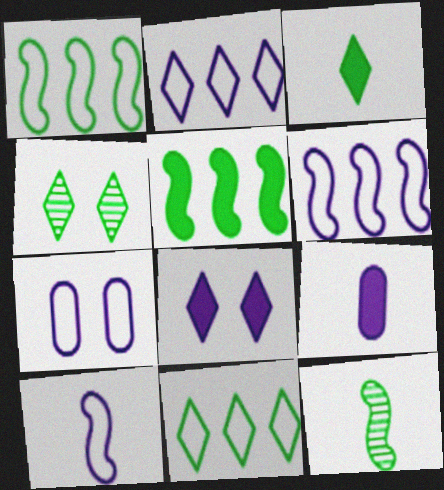[[2, 7, 10], 
[3, 4, 11]]